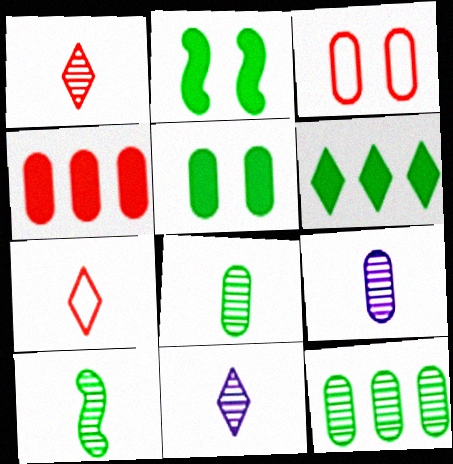[[1, 9, 10]]